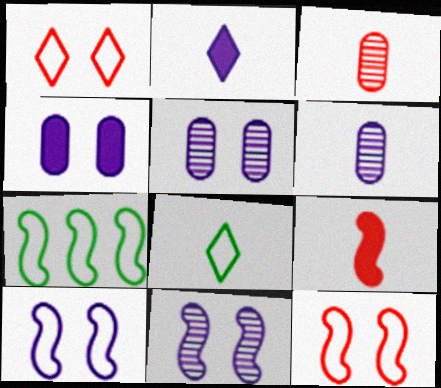[[6, 8, 9], 
[7, 9, 11]]